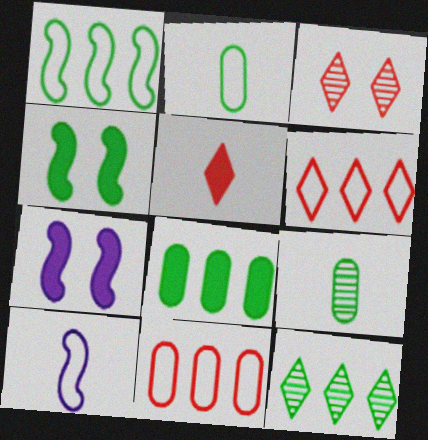[[1, 8, 12], 
[2, 4, 12], 
[3, 5, 6], 
[3, 8, 10], 
[5, 7, 8], 
[5, 9, 10], 
[6, 7, 9]]